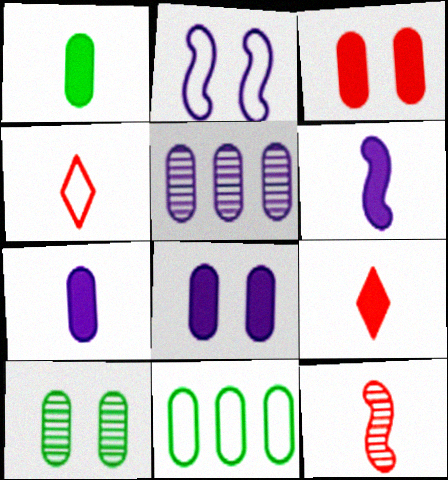[[1, 6, 9], 
[1, 10, 11], 
[2, 4, 11]]